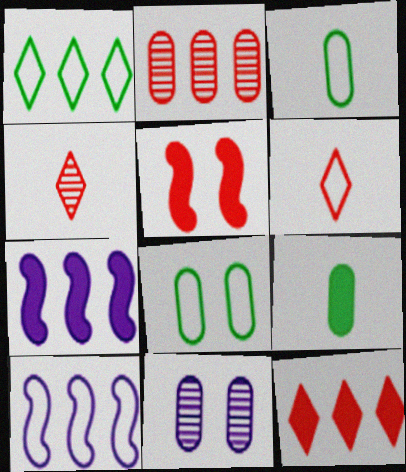[[1, 2, 7], 
[2, 5, 6], 
[4, 7, 8], 
[6, 8, 10]]